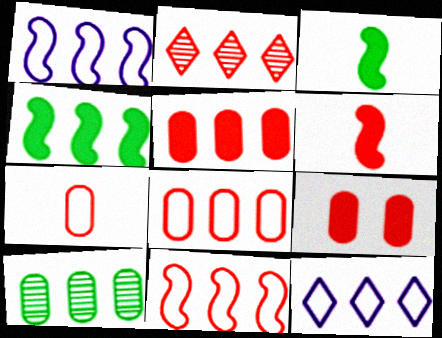[[2, 5, 11]]